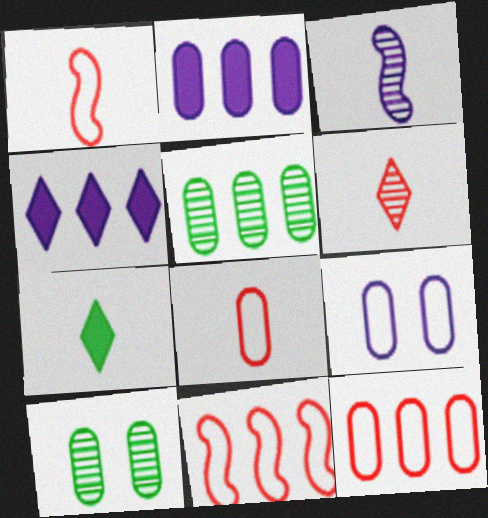[[1, 4, 10], 
[2, 5, 12], 
[2, 8, 10], 
[3, 4, 9], 
[3, 7, 8], 
[4, 5, 11]]